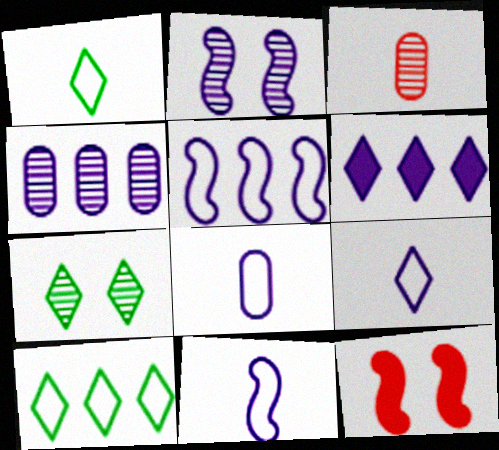[[1, 4, 12], 
[2, 6, 8], 
[4, 5, 6], 
[8, 9, 11]]